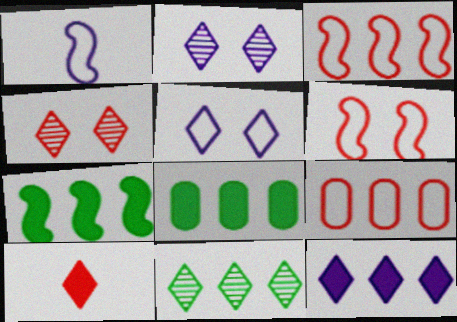[[1, 4, 8], 
[5, 10, 11]]